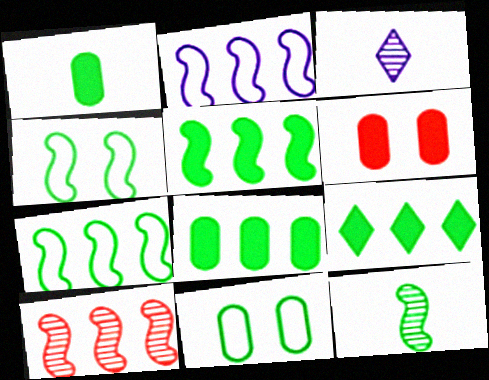[[2, 5, 10], 
[3, 6, 7], 
[4, 5, 12], 
[5, 8, 9], 
[9, 11, 12]]